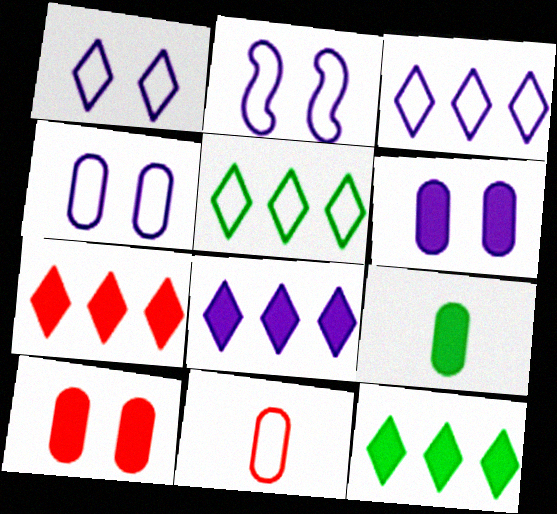[[1, 2, 4], 
[2, 5, 11], 
[7, 8, 12]]